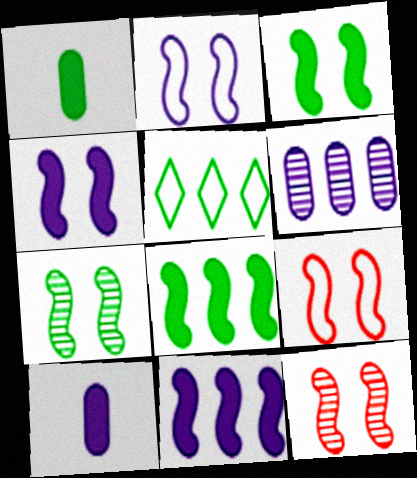[[1, 5, 7], 
[2, 3, 12], 
[4, 7, 9], 
[5, 10, 12]]